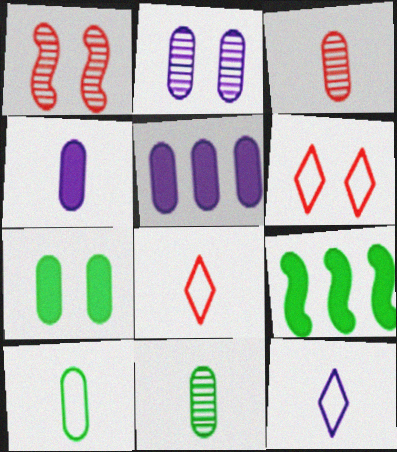[[2, 8, 9], 
[3, 4, 10]]